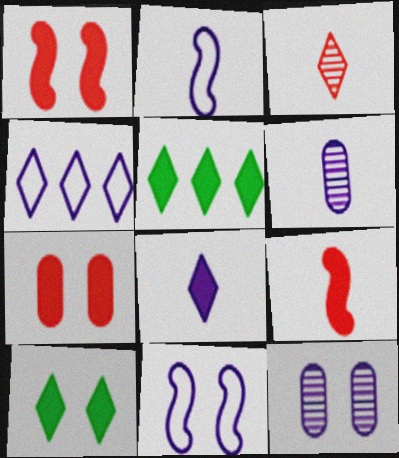[[2, 6, 8], 
[3, 4, 10]]